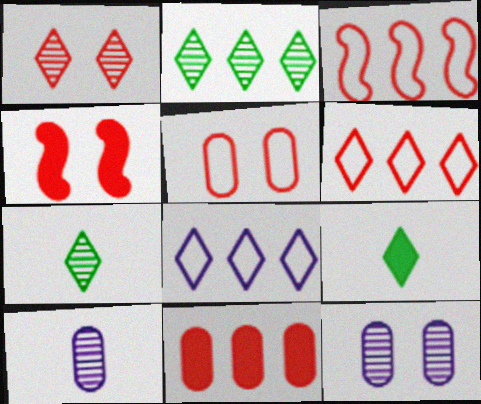[[1, 4, 5], 
[1, 8, 9], 
[3, 9, 12]]